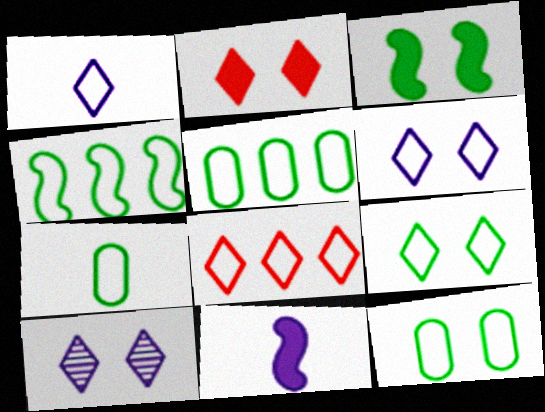[[1, 8, 9], 
[2, 9, 10], 
[4, 7, 9], 
[5, 7, 12]]